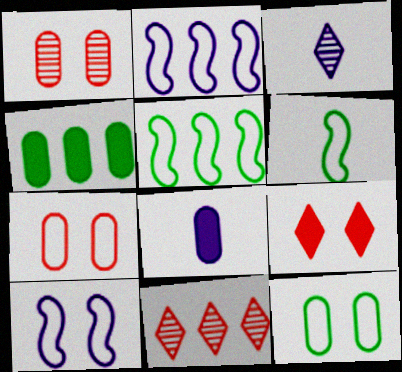[[2, 4, 11]]